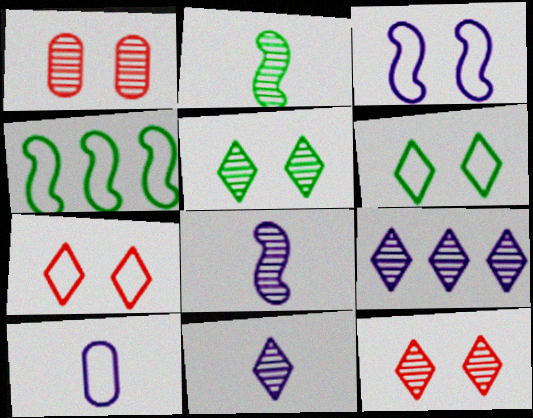[[1, 2, 9], 
[4, 7, 10]]